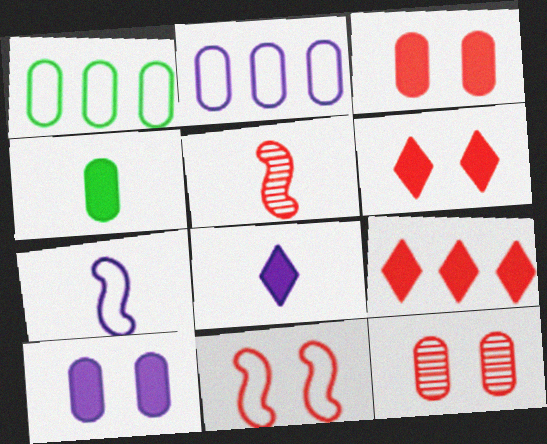[[2, 4, 12], 
[6, 11, 12]]